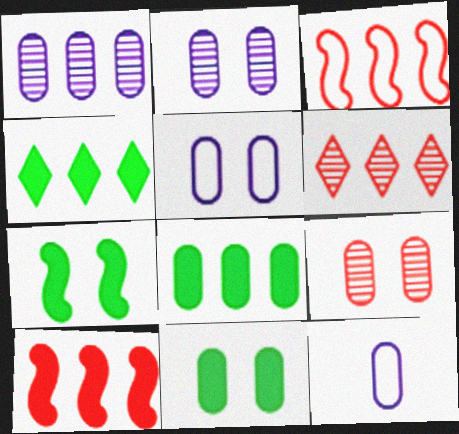[[1, 3, 4], 
[5, 9, 11], 
[6, 7, 12], 
[8, 9, 12]]